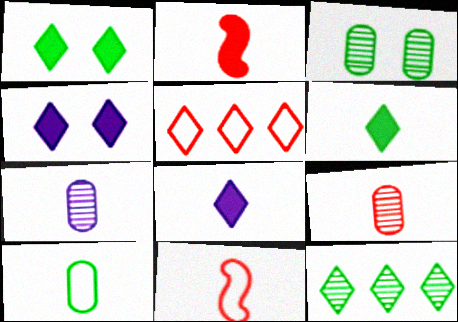[[6, 7, 11]]